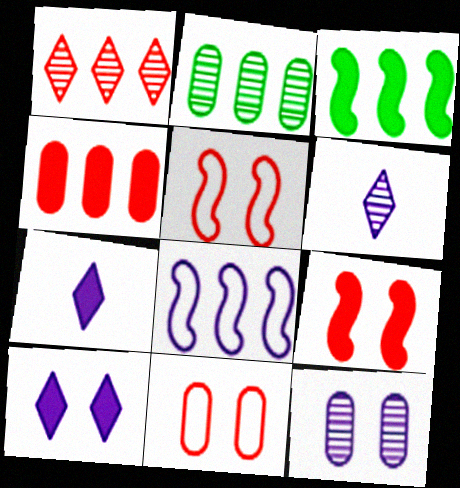[[2, 5, 7], 
[3, 6, 11], 
[7, 8, 12]]